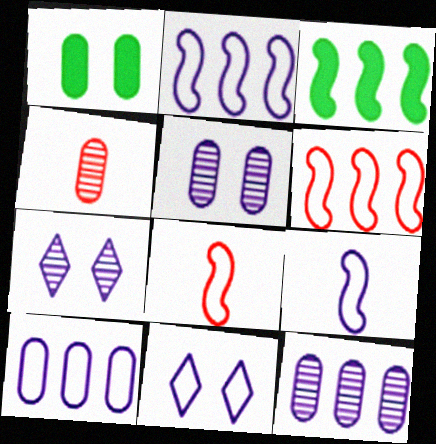[[1, 4, 10], 
[3, 4, 11], 
[9, 10, 11]]